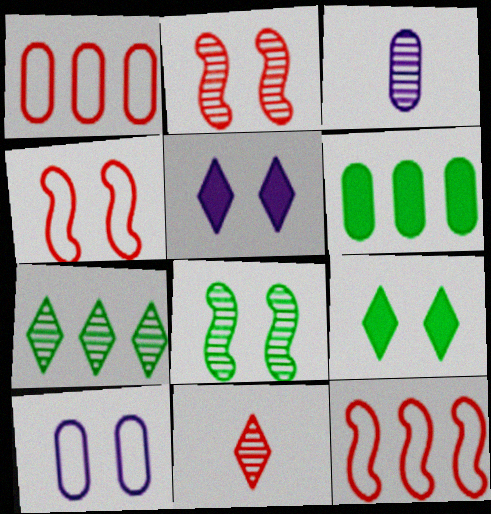[[2, 3, 7], 
[2, 9, 10], 
[3, 9, 12]]